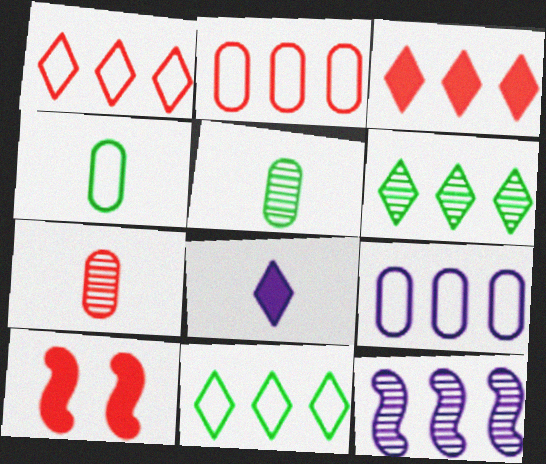[[1, 7, 10]]